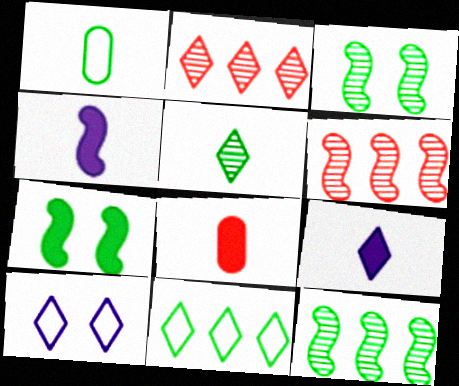[[8, 10, 12]]